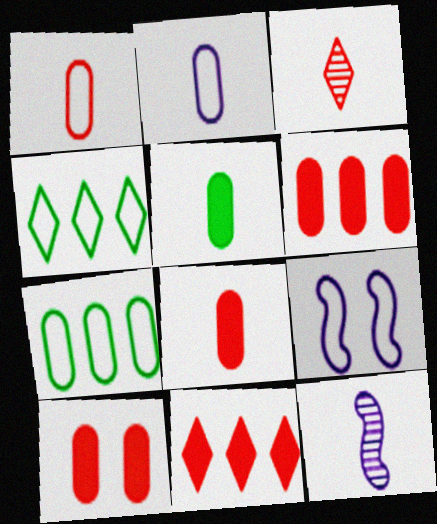[[1, 4, 9], 
[4, 10, 12], 
[6, 8, 10]]